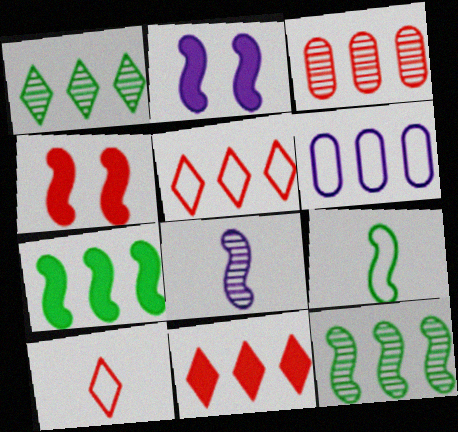[[3, 4, 10], 
[6, 11, 12]]